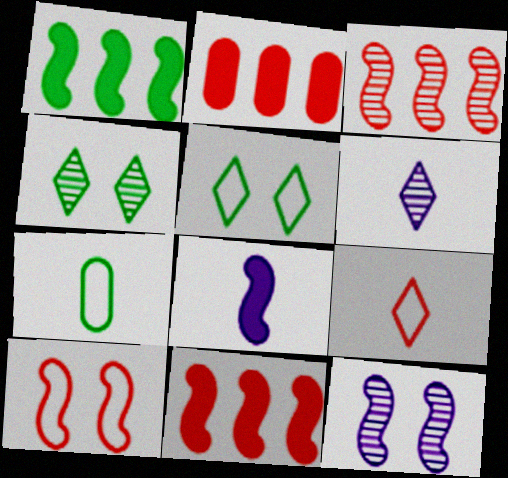[[1, 4, 7]]